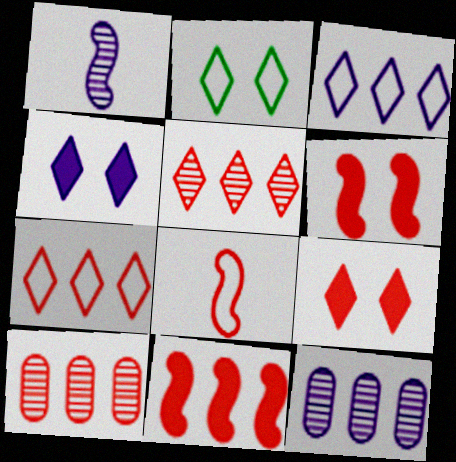[[7, 10, 11], 
[8, 9, 10]]